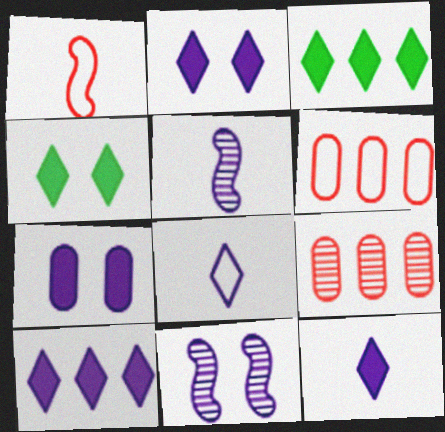[[2, 10, 12], 
[4, 5, 6]]